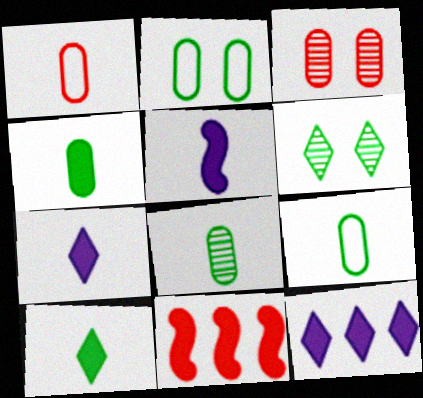[[4, 8, 9]]